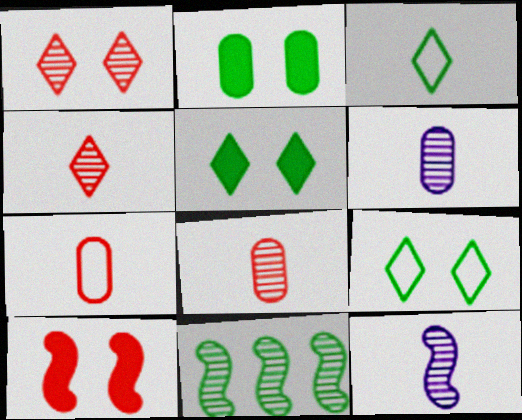[[1, 6, 11], 
[2, 3, 11]]